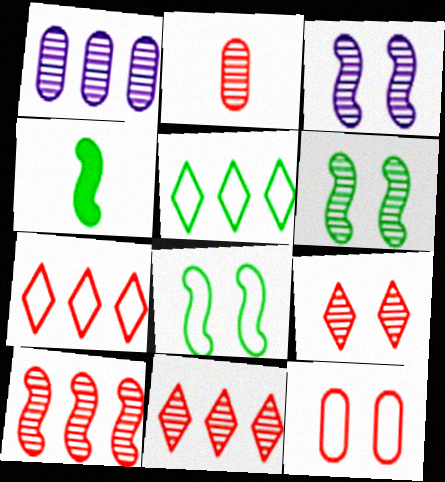[[2, 9, 10]]